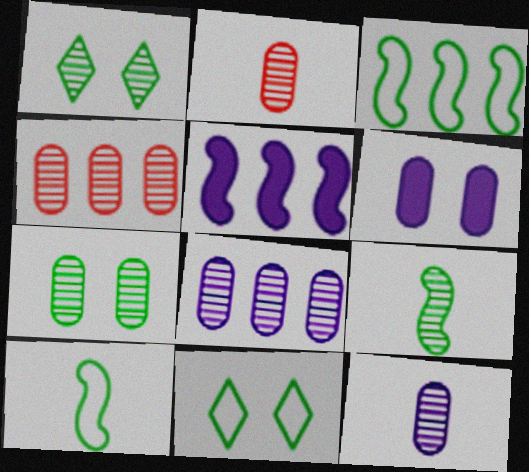[[2, 5, 11], 
[2, 7, 8], 
[4, 7, 12]]